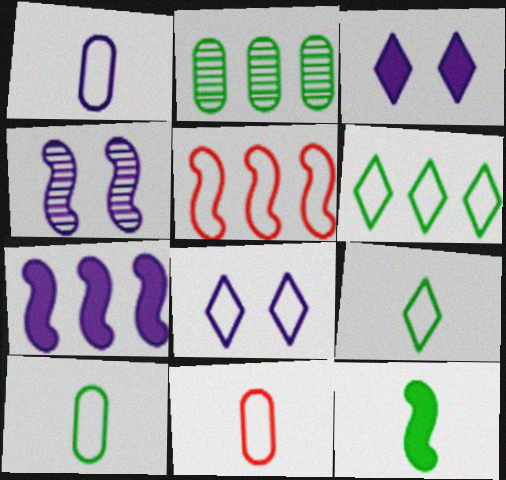[[1, 10, 11], 
[4, 5, 12], 
[5, 8, 10]]